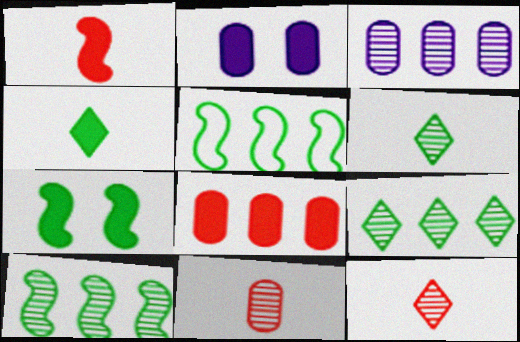[[2, 5, 12]]